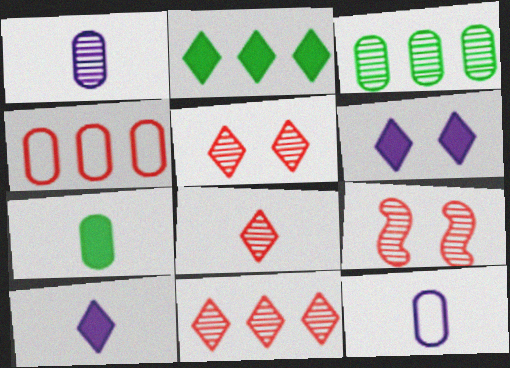[[2, 9, 12], 
[5, 8, 11]]